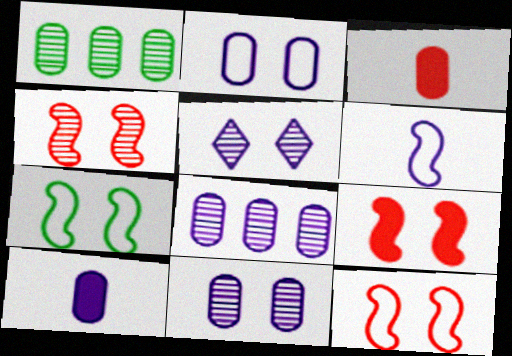[[1, 2, 3], 
[2, 8, 10], 
[4, 9, 12]]